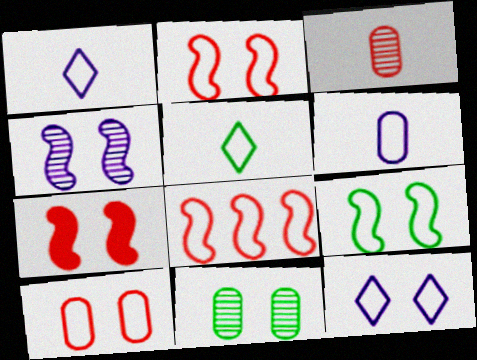[[4, 7, 9], 
[7, 11, 12], 
[9, 10, 12]]